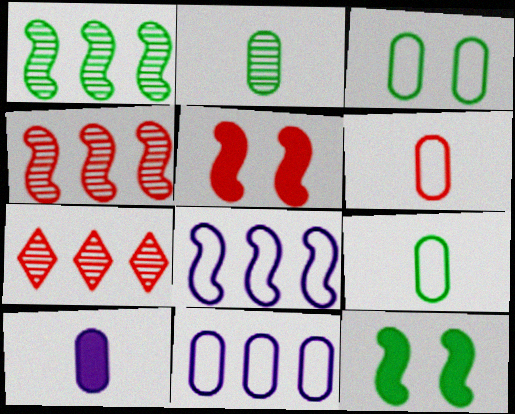[[2, 6, 10], 
[3, 6, 11], 
[5, 6, 7]]